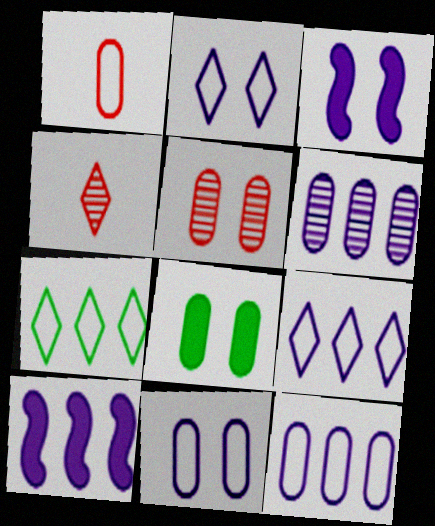[[1, 6, 8], 
[5, 8, 11], 
[6, 9, 10]]